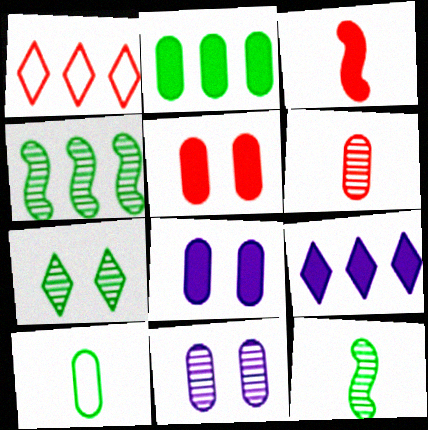[[1, 8, 12]]